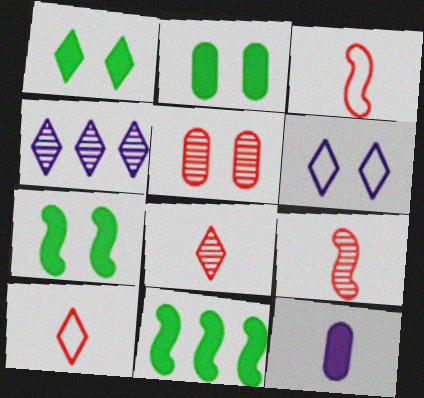[[1, 2, 7], 
[1, 4, 10], 
[2, 3, 4], 
[5, 6, 7]]